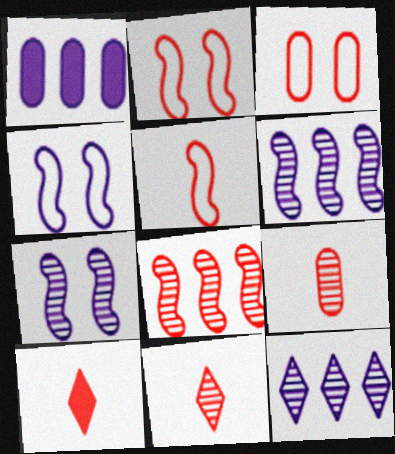[[3, 8, 10], 
[5, 9, 10]]